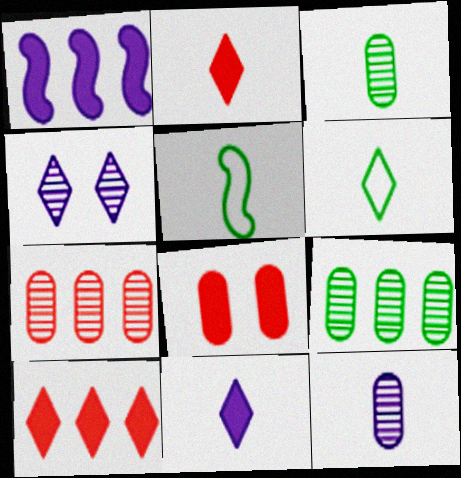[[2, 5, 12], 
[4, 6, 10]]